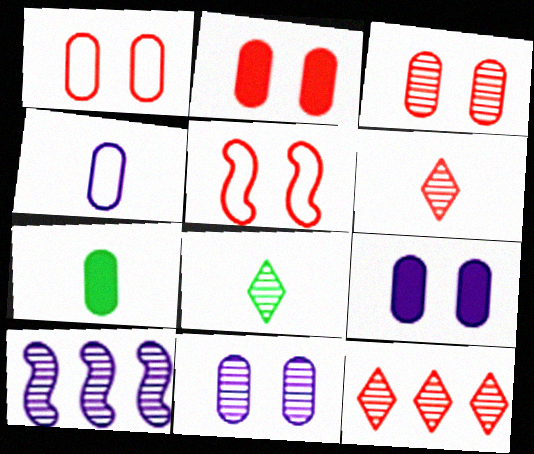[[1, 2, 3], 
[3, 8, 10]]